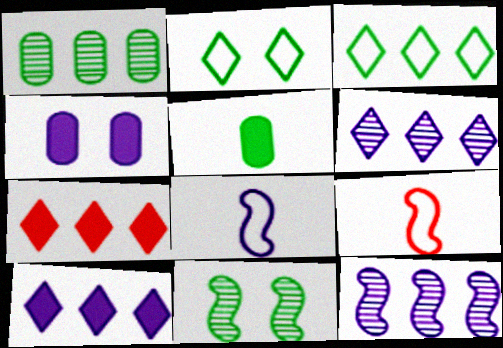[[3, 5, 11], 
[3, 6, 7], 
[4, 6, 8]]